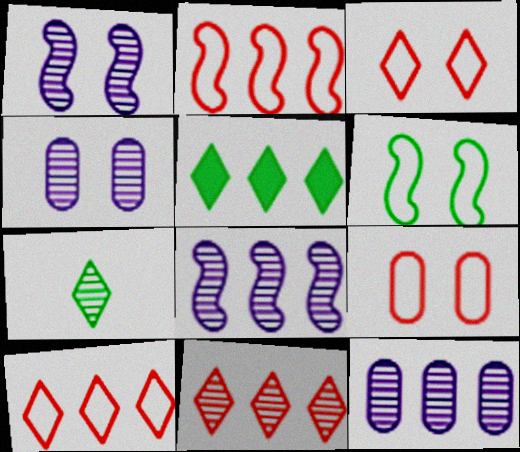[[2, 5, 12]]